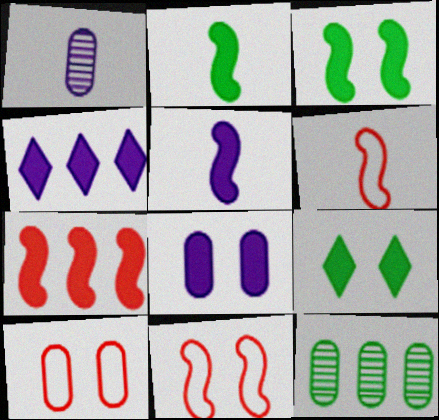[[3, 5, 7], 
[4, 5, 8]]